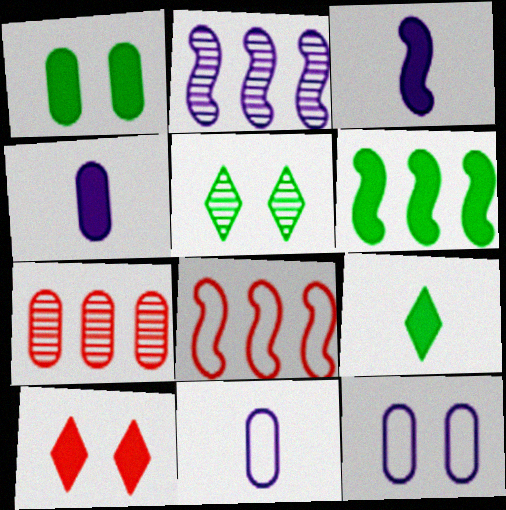[[1, 6, 9], 
[1, 7, 11], 
[2, 6, 8], 
[4, 5, 8], 
[4, 6, 10]]